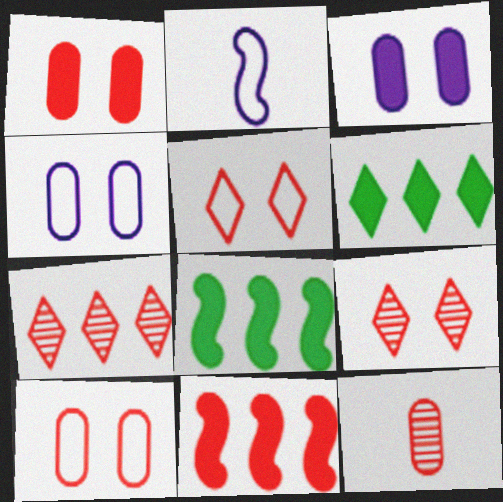[[5, 11, 12]]